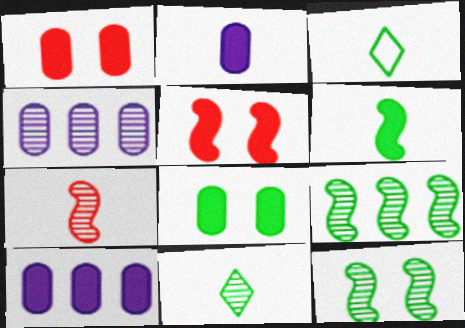[[2, 3, 7], 
[3, 4, 5], 
[3, 8, 9]]